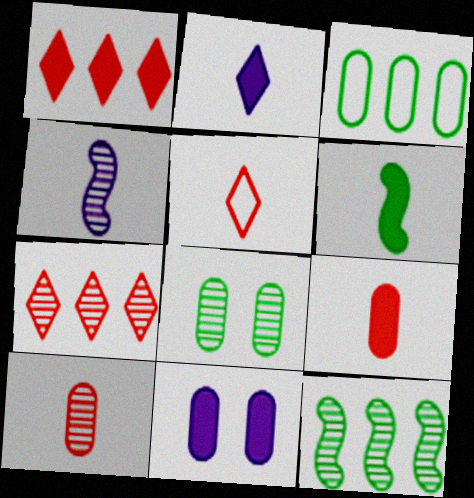[[1, 6, 11], 
[2, 6, 9], 
[3, 10, 11], 
[4, 7, 8], 
[5, 11, 12]]